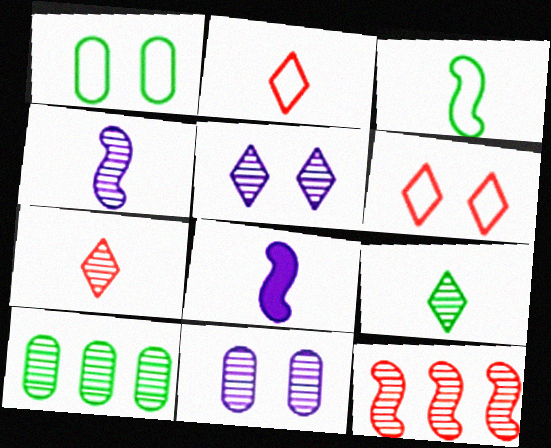[[6, 8, 10], 
[9, 11, 12]]